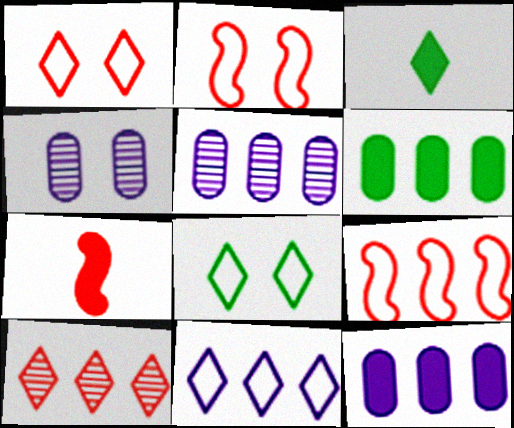[[2, 3, 5], 
[3, 4, 9], 
[5, 7, 8]]